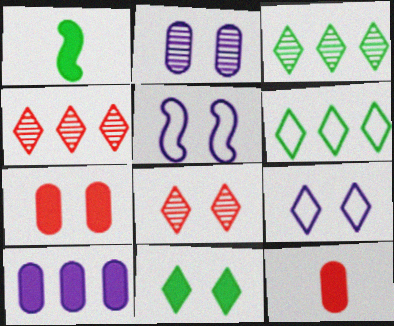[[3, 5, 12], 
[8, 9, 11]]